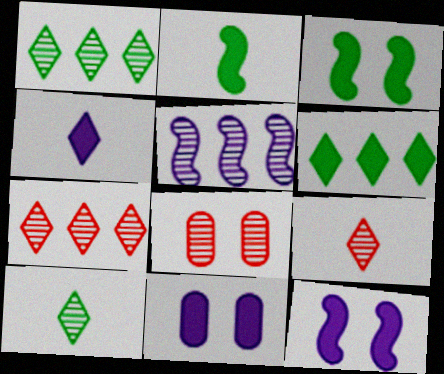[[5, 8, 10]]